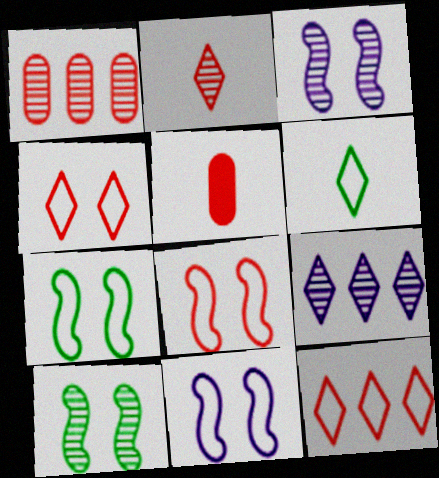[[5, 7, 9], 
[7, 8, 11]]